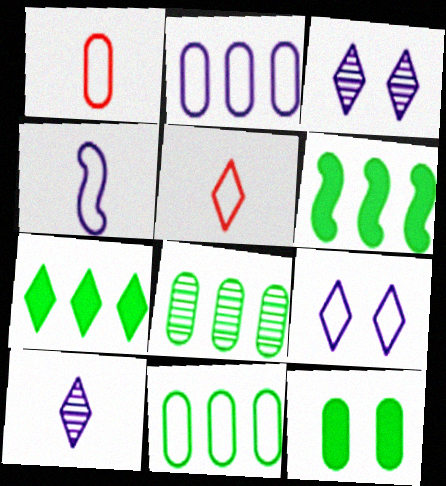[[1, 3, 6], 
[2, 4, 9], 
[3, 5, 7]]